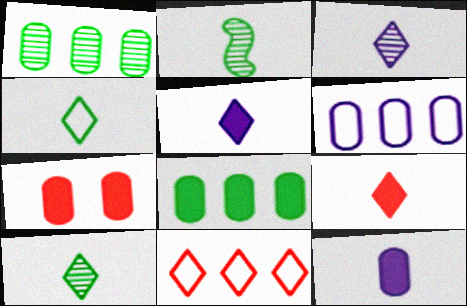[[3, 4, 9], 
[7, 8, 12]]